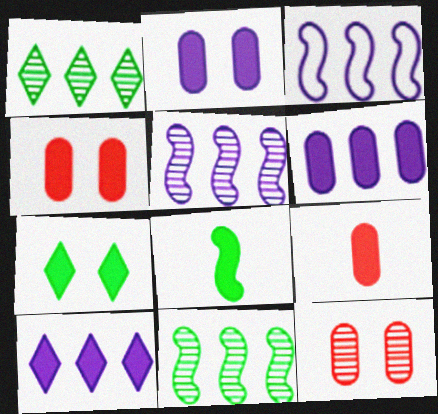[[4, 8, 10]]